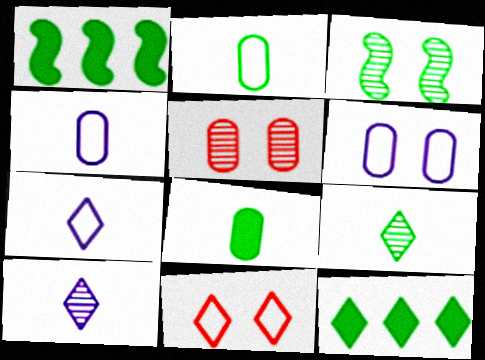[[1, 5, 7], 
[2, 3, 12], 
[10, 11, 12]]